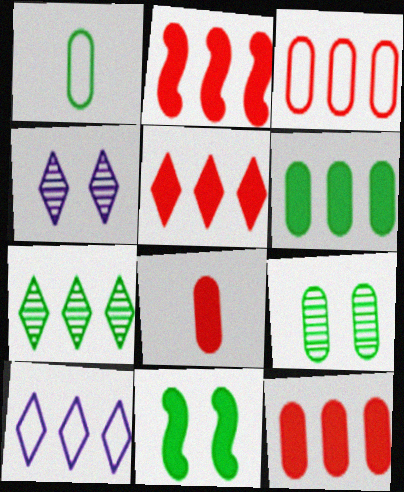[[1, 2, 4], 
[1, 6, 9], 
[1, 7, 11], 
[2, 5, 12], 
[5, 7, 10]]